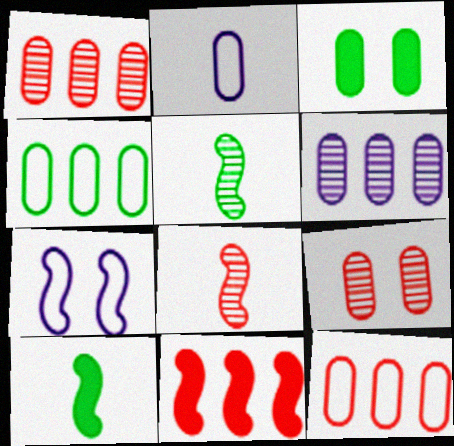[[1, 2, 3], 
[5, 7, 11]]